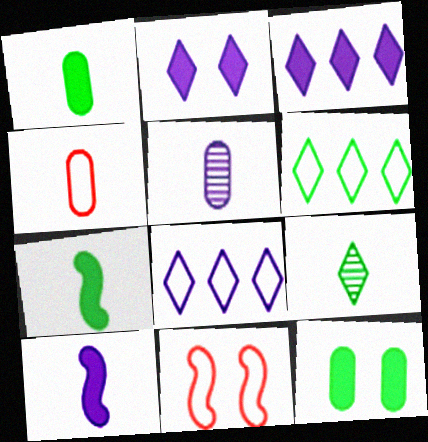[[1, 4, 5], 
[4, 9, 10]]